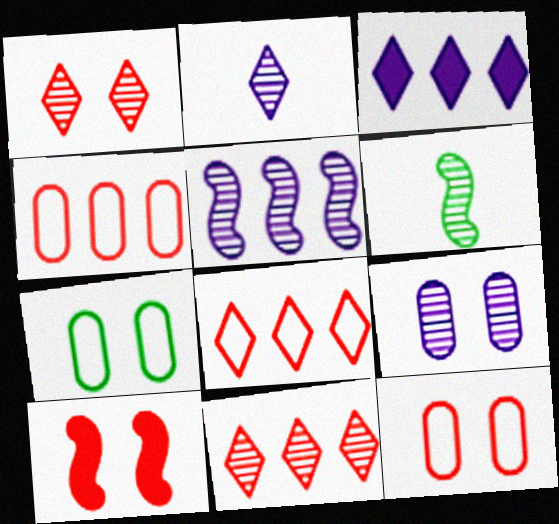[[1, 10, 12], 
[2, 5, 9], 
[3, 6, 12], 
[6, 9, 11]]